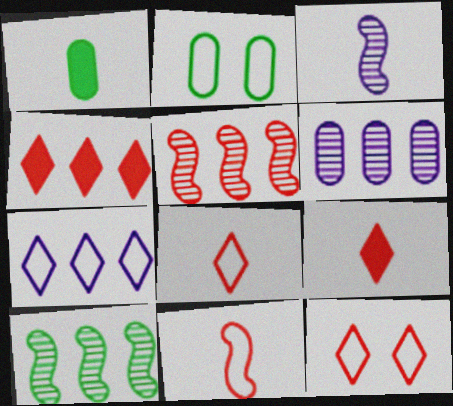[[1, 3, 8], 
[2, 3, 4], 
[2, 7, 11]]